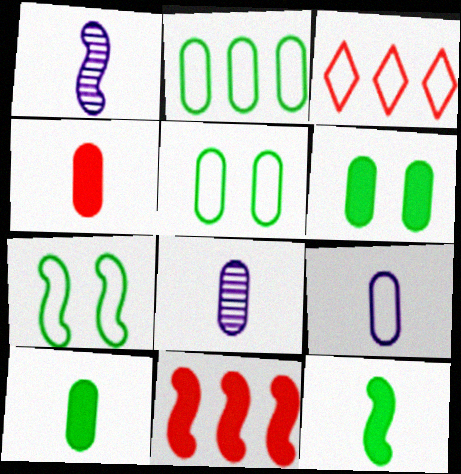[[1, 3, 6], 
[1, 7, 11], 
[3, 7, 9]]